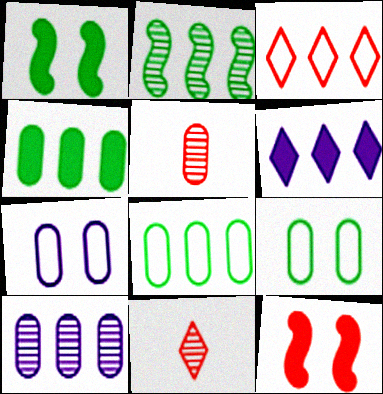[[3, 5, 12], 
[4, 5, 7]]